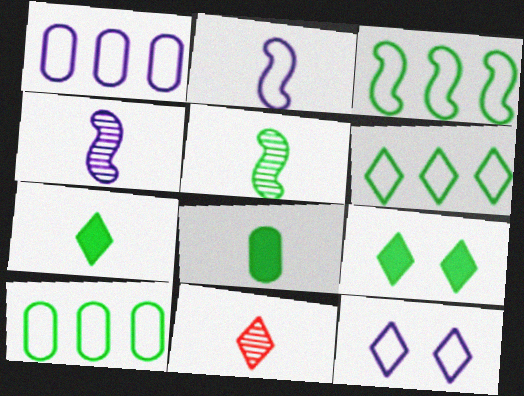[[1, 2, 12], 
[2, 8, 11], 
[3, 6, 10], 
[5, 9, 10]]